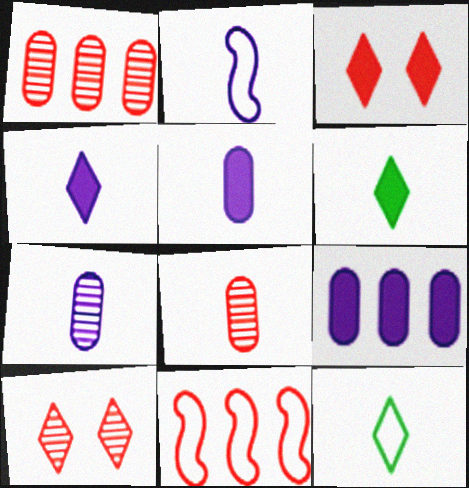[[2, 4, 7], 
[2, 6, 8], 
[3, 8, 11]]